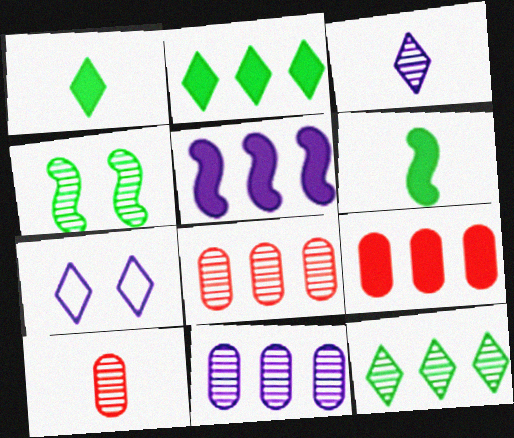[[2, 5, 9], 
[3, 4, 8], 
[6, 7, 8]]